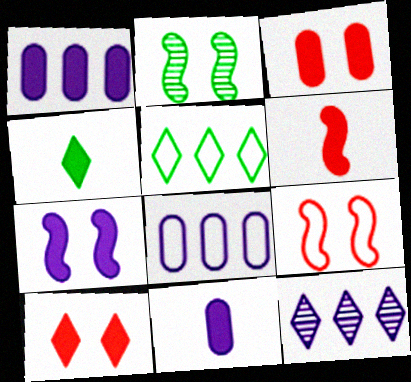[[2, 7, 9], 
[4, 6, 11]]